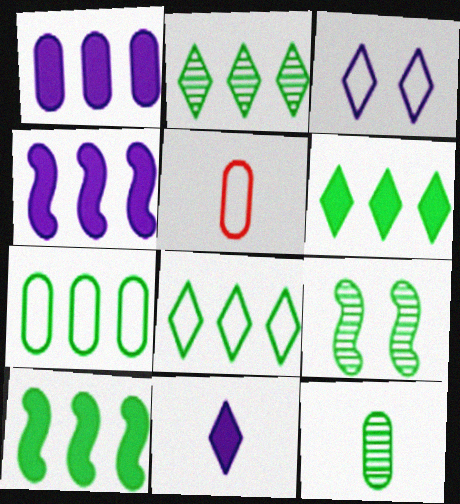[[2, 6, 8], 
[2, 7, 10], 
[2, 9, 12]]